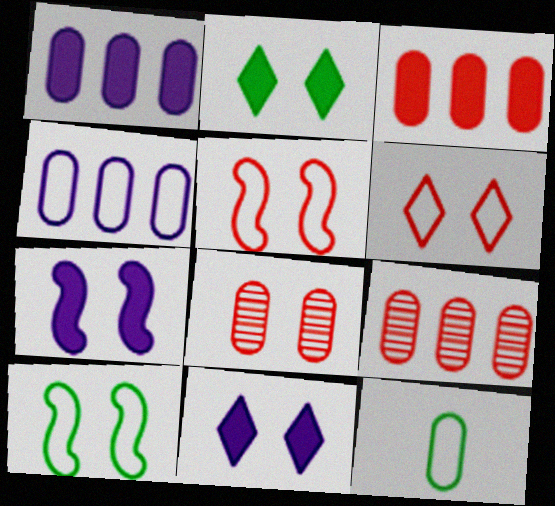[[1, 8, 12], 
[8, 10, 11]]